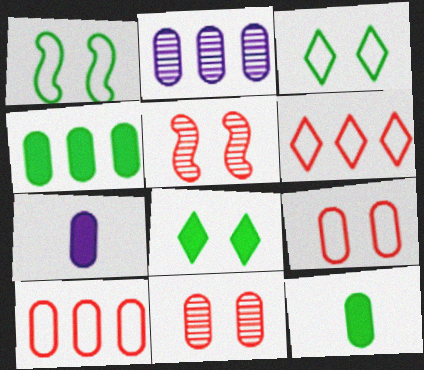[[2, 4, 10], 
[2, 9, 12]]